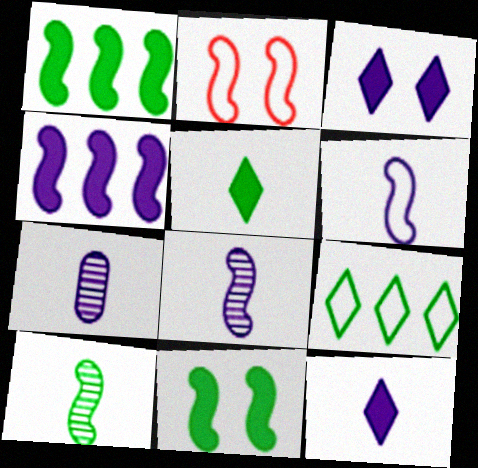[[1, 2, 8], 
[2, 4, 10], 
[6, 7, 12]]